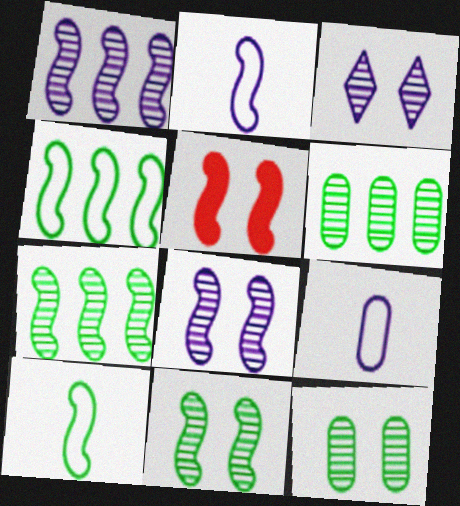[[1, 5, 10], 
[2, 5, 7]]